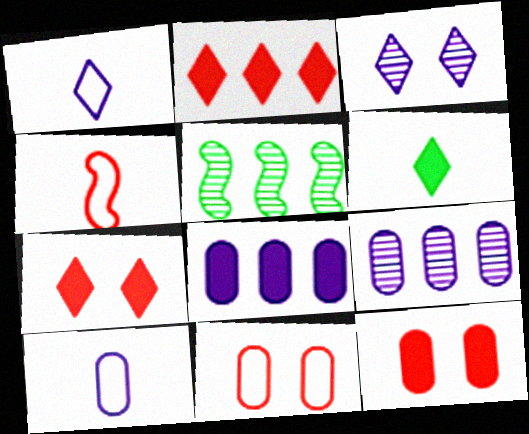[[1, 5, 12], 
[5, 7, 10]]